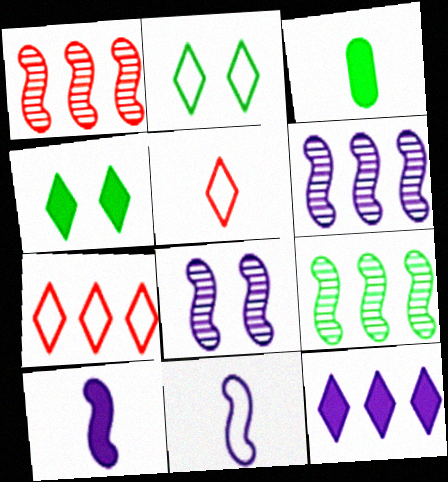[[1, 6, 9], 
[2, 3, 9], 
[3, 7, 8]]